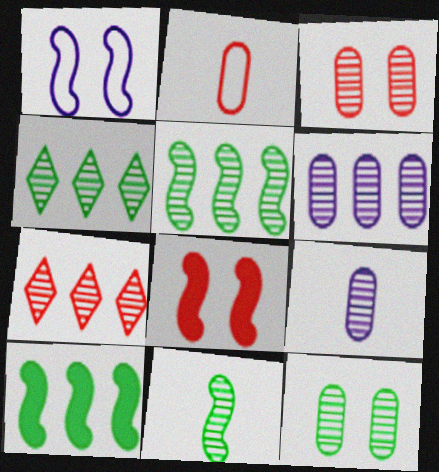[[2, 7, 8], 
[4, 11, 12], 
[5, 6, 7]]